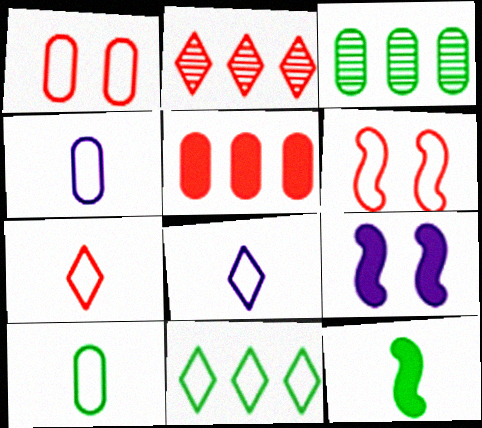[[2, 9, 10], 
[3, 7, 9], 
[4, 6, 11]]